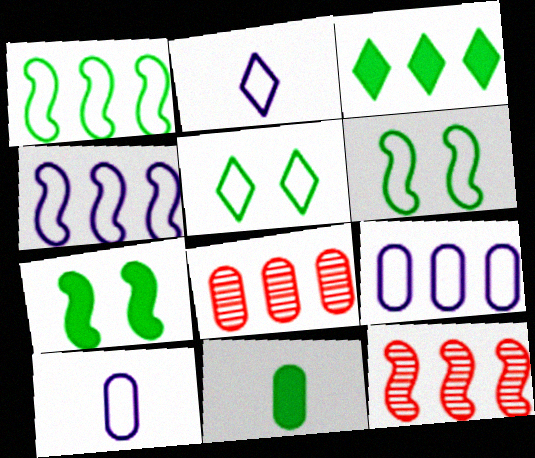[[2, 7, 8], 
[3, 4, 8], 
[3, 7, 11], 
[3, 9, 12]]